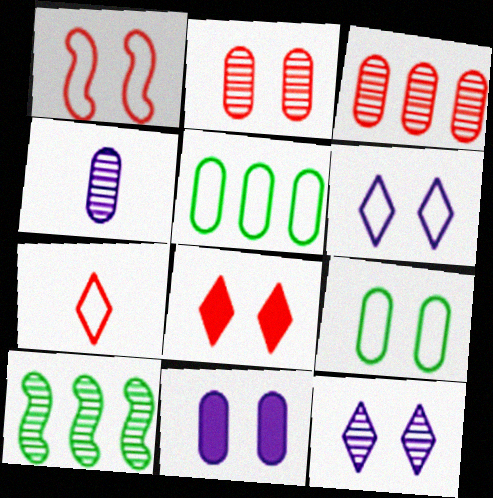[[1, 2, 8], 
[1, 6, 9], 
[2, 9, 11], 
[7, 10, 11]]